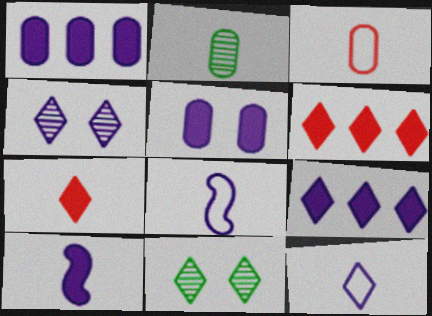[[1, 4, 8], 
[2, 7, 8], 
[4, 9, 12], 
[5, 9, 10], 
[6, 11, 12]]